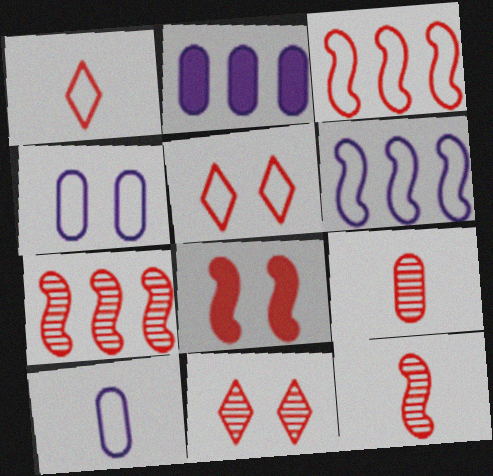[[3, 8, 12], 
[7, 9, 11]]